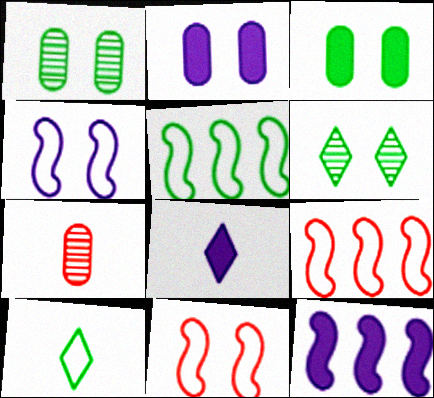[[1, 8, 9], 
[2, 6, 11], 
[2, 8, 12]]